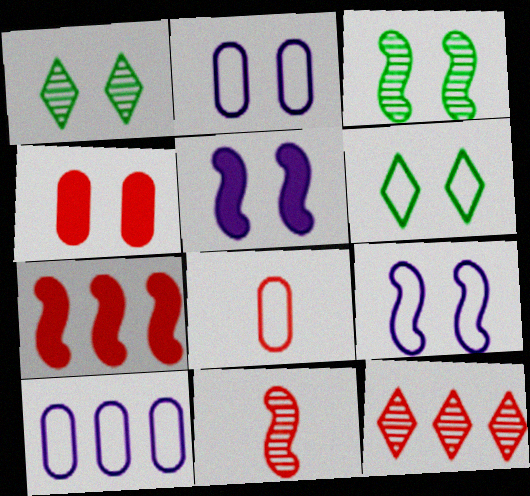[[1, 4, 9]]